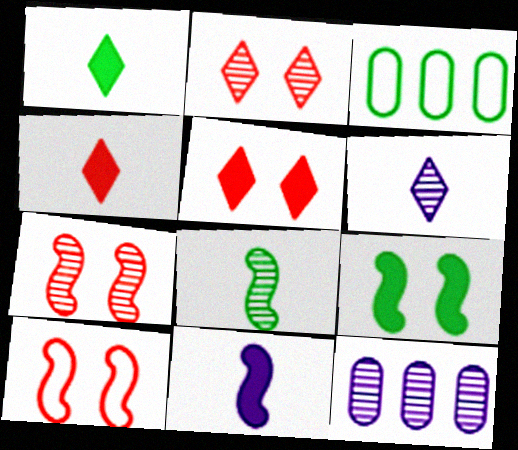[[1, 10, 12], 
[2, 3, 11], 
[2, 8, 12]]